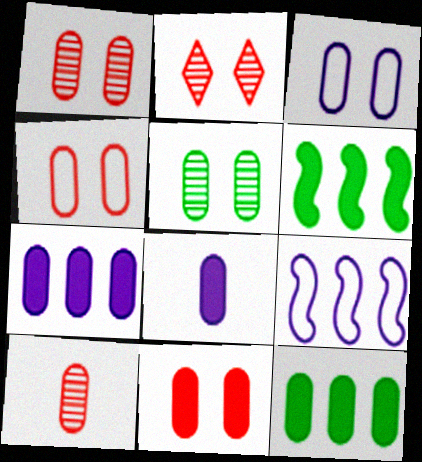[[1, 4, 11], 
[3, 5, 11], 
[3, 10, 12], 
[8, 11, 12]]